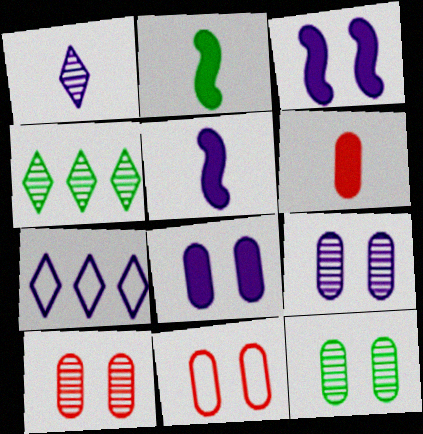[[2, 7, 10], 
[4, 5, 11], 
[5, 7, 9], 
[8, 11, 12], 
[9, 10, 12]]